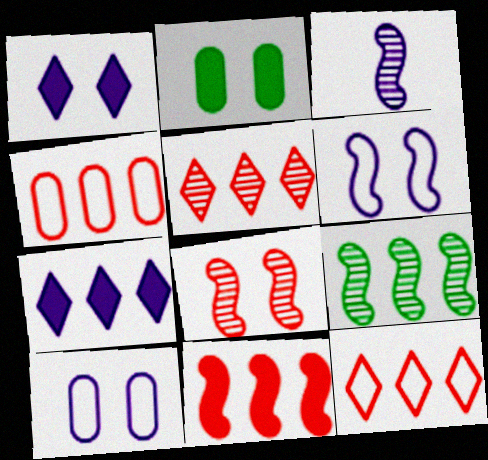[[2, 3, 12], 
[3, 7, 10], 
[3, 8, 9], 
[4, 5, 11], 
[4, 7, 9]]